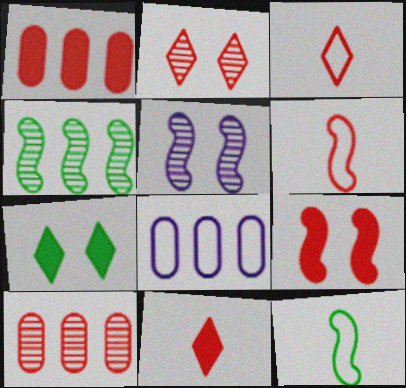[[1, 2, 6], 
[1, 9, 11], 
[3, 9, 10]]